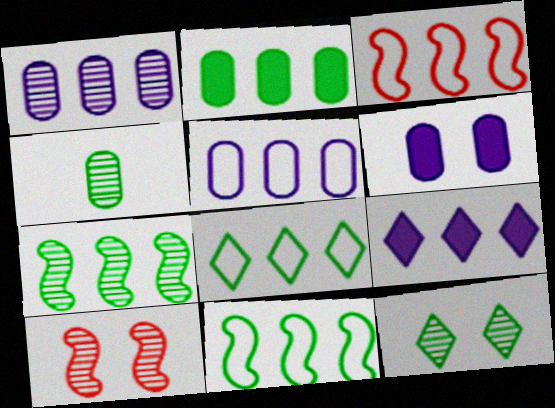[[2, 7, 8], 
[3, 5, 8], 
[4, 7, 12]]